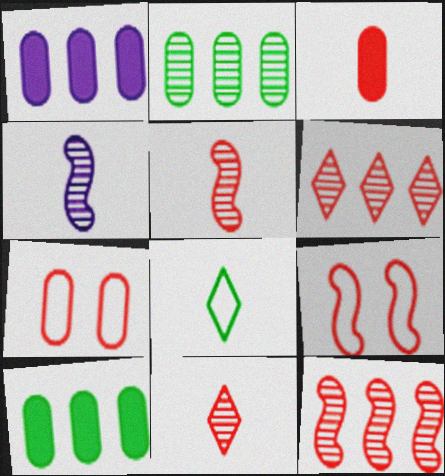[[3, 4, 8], 
[3, 6, 9]]